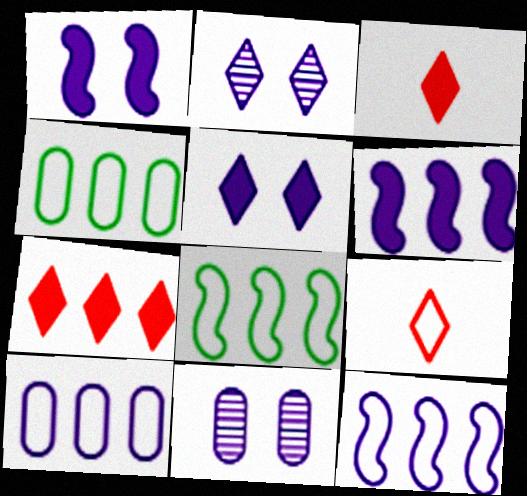[[3, 8, 11]]